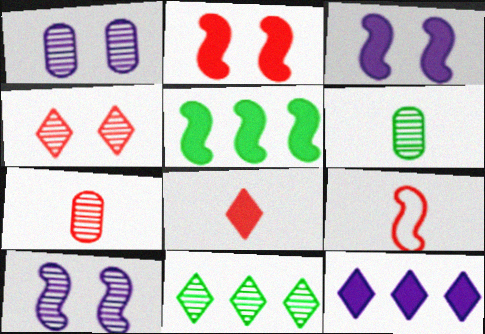[[5, 9, 10], 
[7, 8, 9], 
[7, 10, 11]]